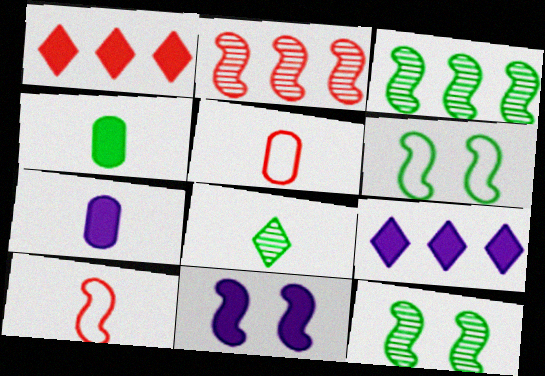[[1, 4, 11], 
[3, 10, 11], 
[5, 9, 12], 
[7, 8, 10], 
[7, 9, 11]]